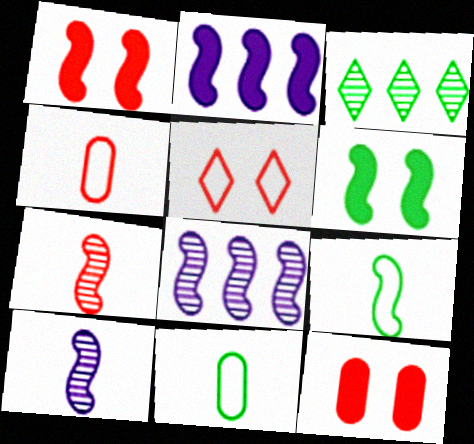[[1, 8, 9], 
[3, 6, 11]]